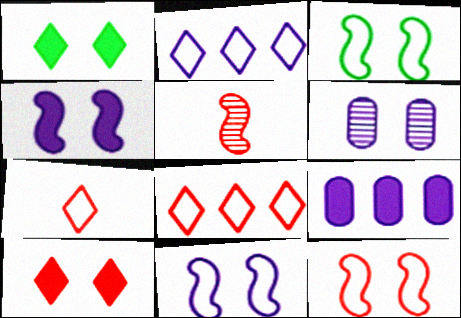[[1, 6, 12], 
[3, 6, 10], 
[3, 11, 12]]